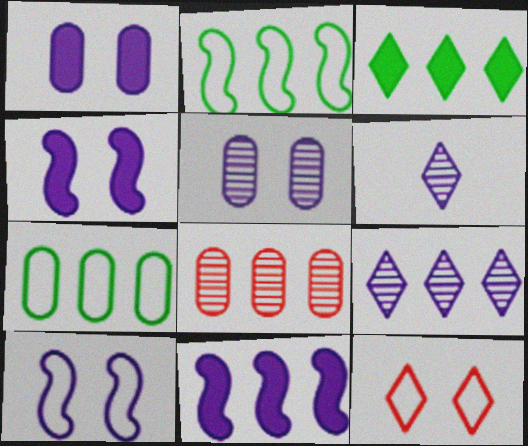[[3, 6, 12]]